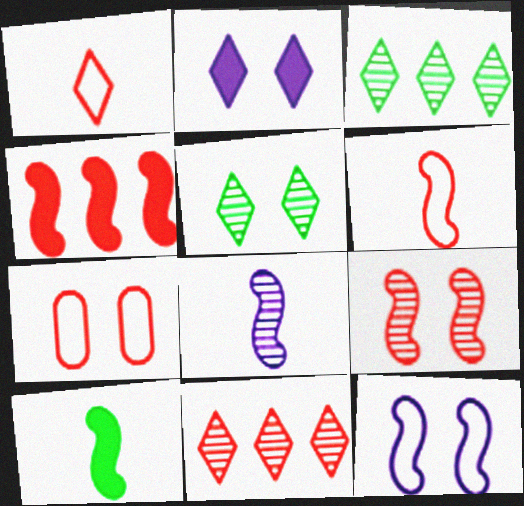[[1, 2, 3], 
[4, 6, 9], 
[6, 8, 10]]